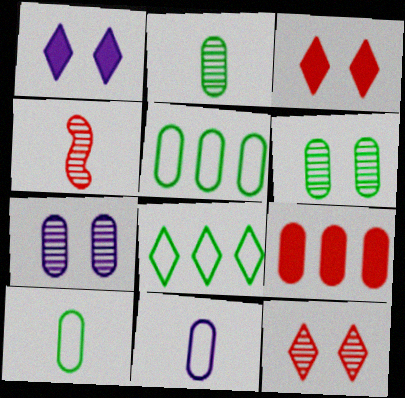[[1, 4, 5], 
[6, 9, 11], 
[7, 9, 10]]